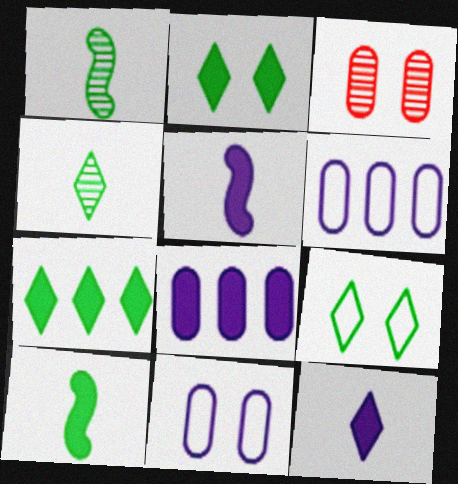[[4, 7, 9]]